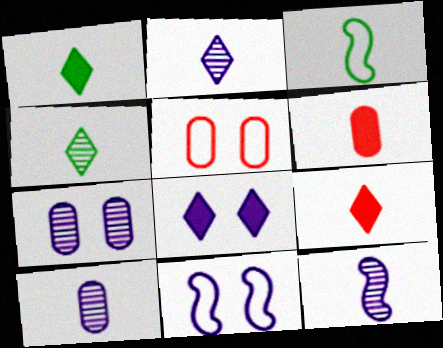[[2, 3, 6], 
[2, 10, 12], 
[3, 9, 10], 
[7, 8, 11]]